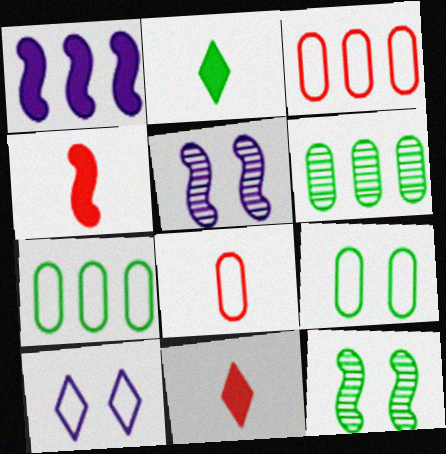[[2, 3, 5], 
[2, 7, 12], 
[4, 6, 10], 
[5, 7, 11]]